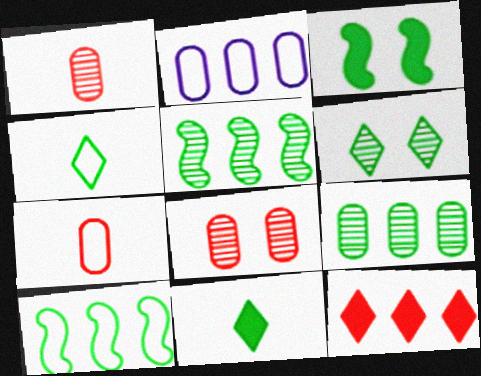[[2, 5, 12], 
[3, 4, 9]]